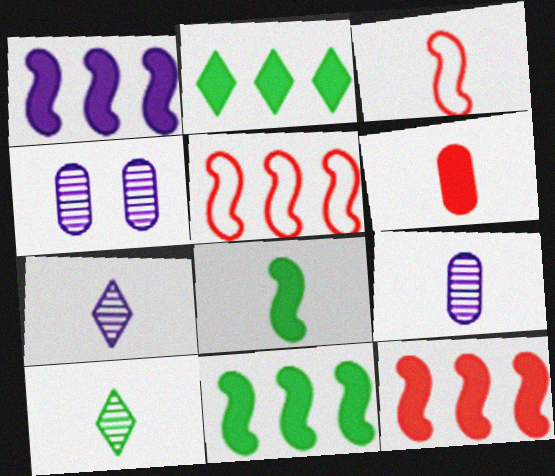[[1, 11, 12], 
[2, 3, 4]]